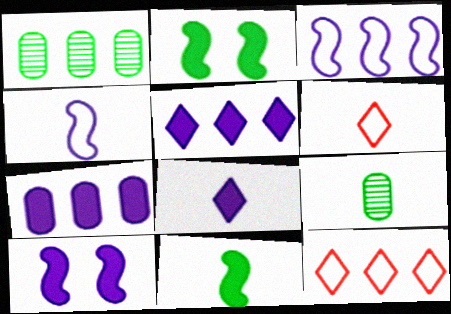[[1, 6, 10], 
[7, 8, 10], 
[9, 10, 12]]